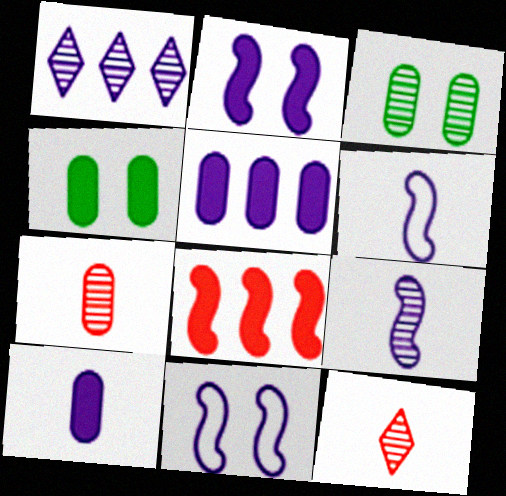[[1, 10, 11]]